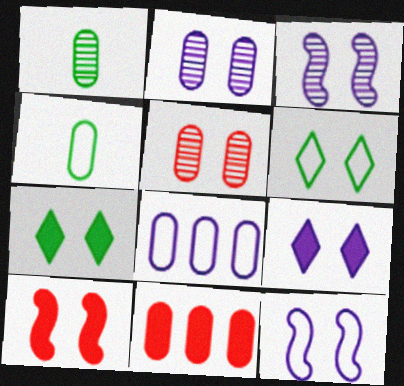[[2, 4, 11], 
[2, 6, 10], 
[2, 9, 12], 
[5, 7, 12]]